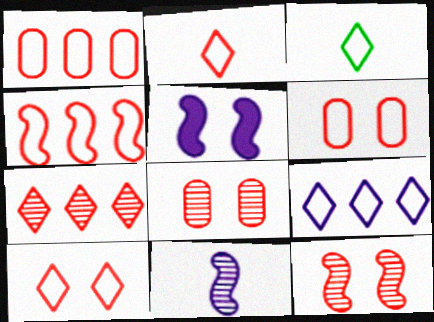[[2, 4, 6], 
[3, 9, 10]]